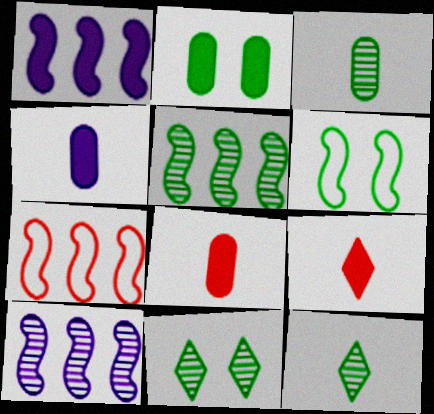[[1, 2, 9], 
[1, 5, 7], 
[2, 6, 11], 
[3, 5, 11], 
[4, 7, 11]]